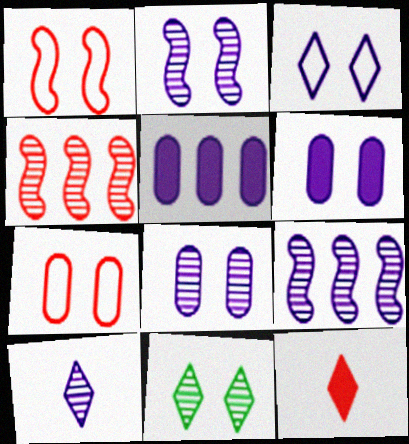[[1, 6, 11], 
[2, 3, 6], 
[4, 7, 12], 
[8, 9, 10]]